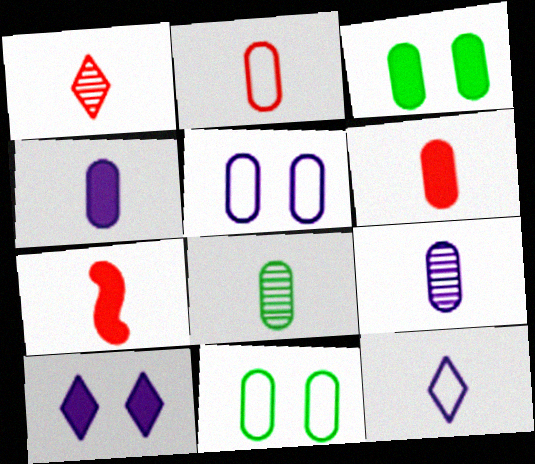[[1, 2, 7], 
[2, 4, 8], 
[7, 8, 12]]